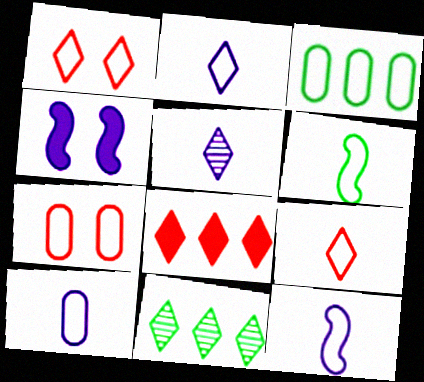[[1, 3, 12], 
[2, 10, 12], 
[3, 7, 10], 
[6, 9, 10]]